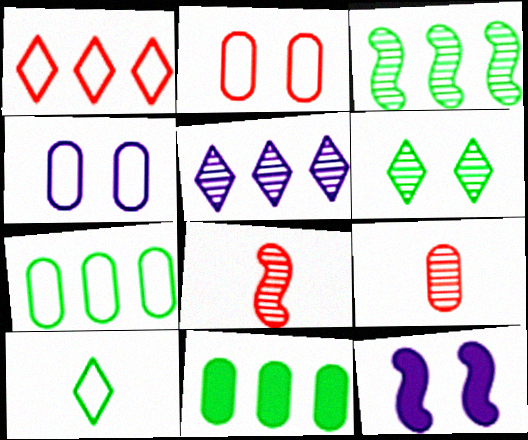[[2, 6, 12], 
[4, 9, 11]]